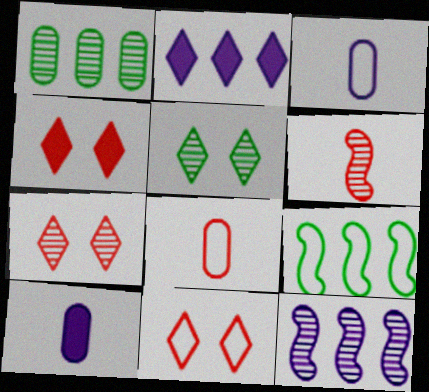[[3, 9, 11], 
[4, 7, 11], 
[7, 9, 10]]